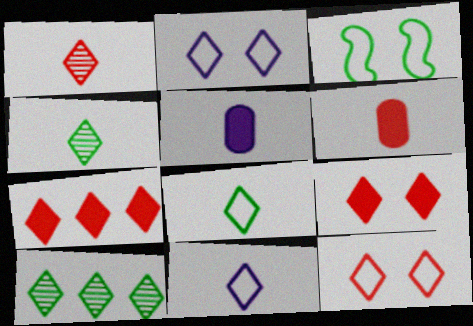[[1, 7, 12], 
[2, 4, 7], 
[9, 10, 11]]